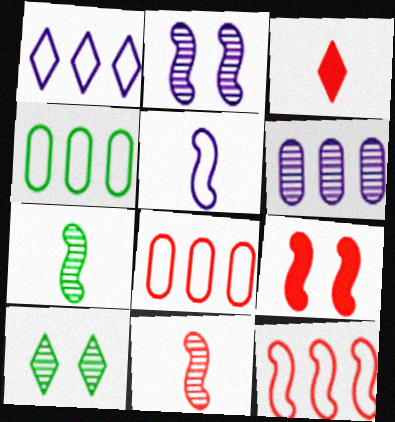[[1, 3, 10], 
[1, 4, 12], 
[2, 3, 4], 
[6, 10, 11], 
[9, 11, 12]]